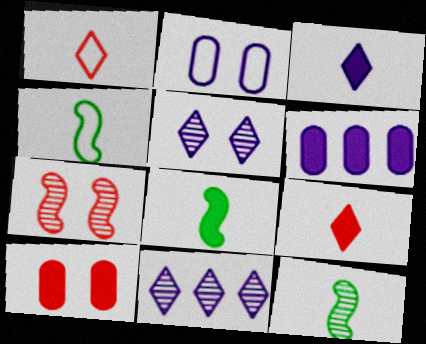[[4, 8, 12], 
[4, 10, 11]]